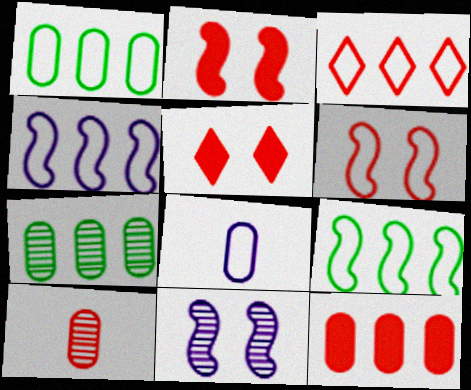[[1, 3, 4], 
[2, 3, 10]]